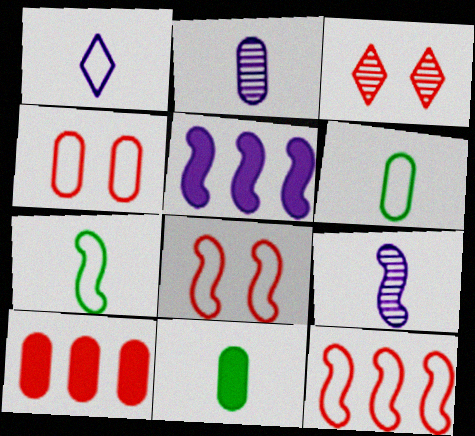[[3, 5, 6]]